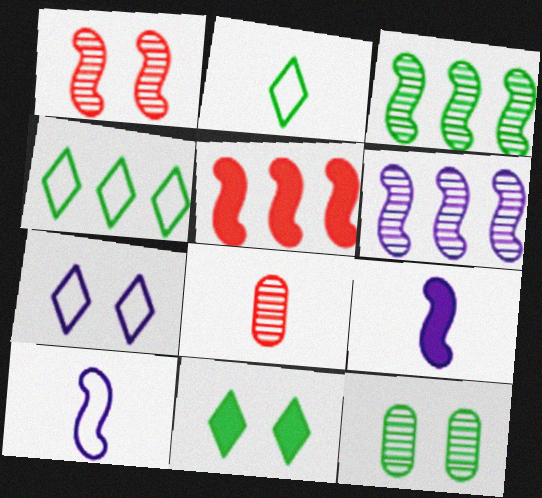[[2, 8, 9]]